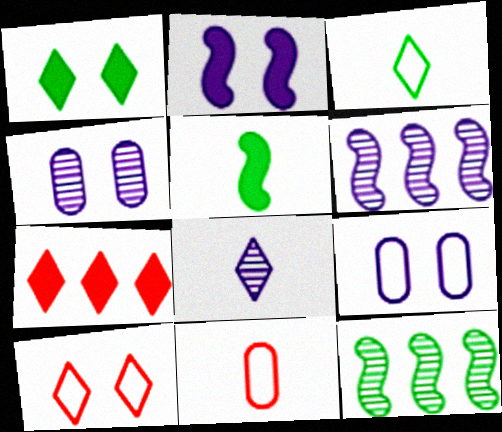[[1, 6, 11], 
[4, 6, 8], 
[5, 8, 11]]